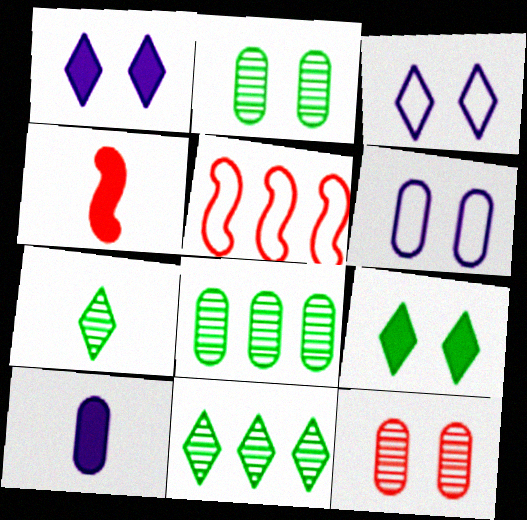[[3, 4, 8], 
[4, 6, 11]]